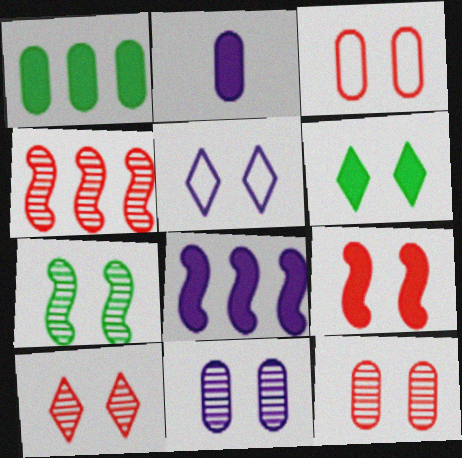[[3, 9, 10], 
[5, 6, 10], 
[7, 10, 11]]